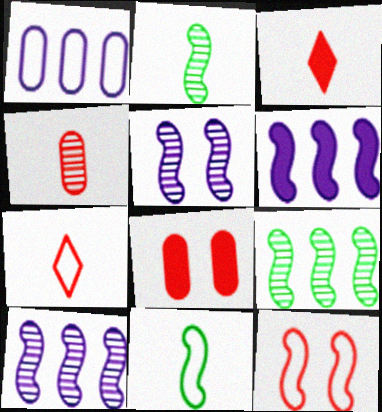[[2, 6, 12]]